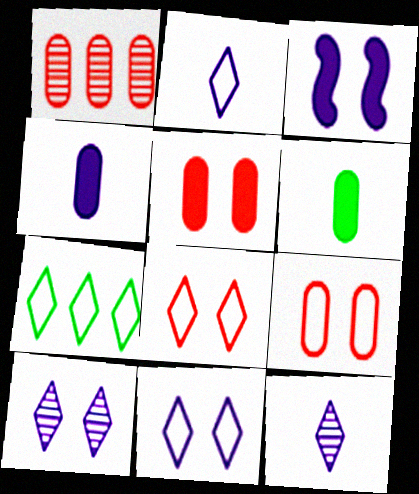[[2, 7, 8]]